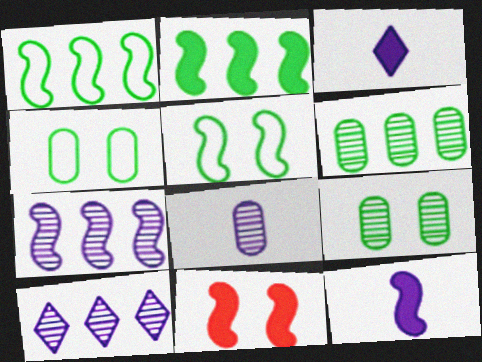[[2, 11, 12]]